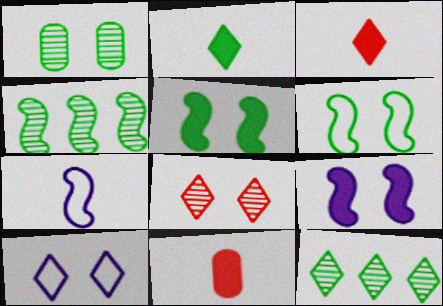[[3, 10, 12], 
[4, 10, 11]]